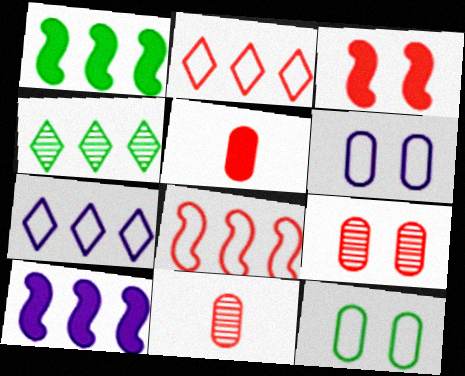[[2, 3, 11]]